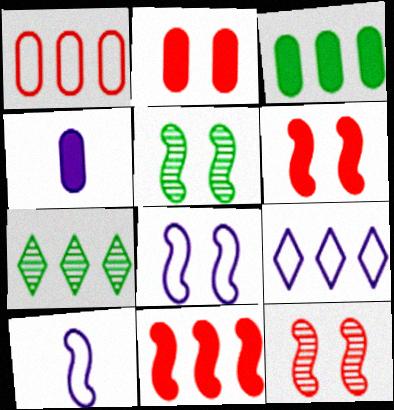[[2, 3, 4], 
[2, 7, 10], 
[5, 6, 8], 
[5, 10, 11]]